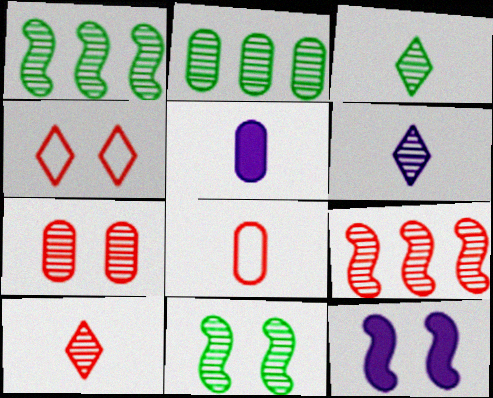[[1, 4, 5], 
[1, 6, 7], 
[2, 3, 11], 
[3, 6, 10], 
[7, 9, 10]]